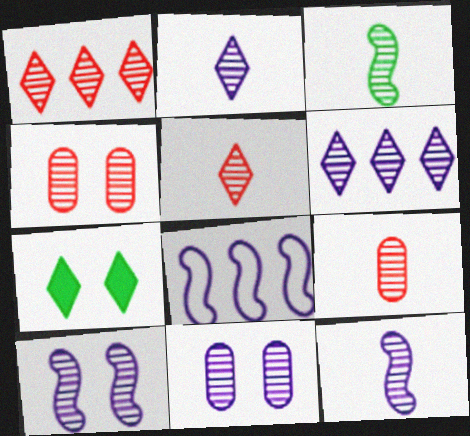[[1, 3, 11], 
[2, 3, 9], 
[3, 4, 6], 
[6, 11, 12], 
[7, 8, 9]]